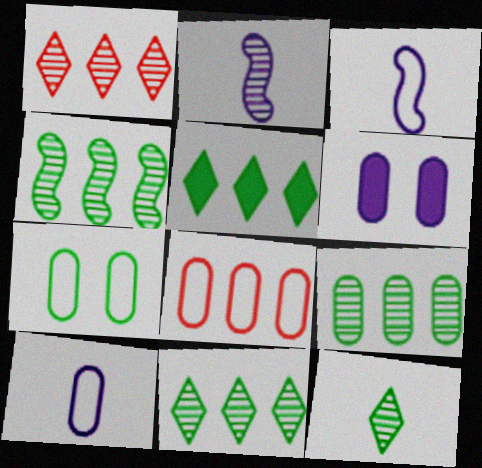[[4, 9, 11], 
[7, 8, 10]]